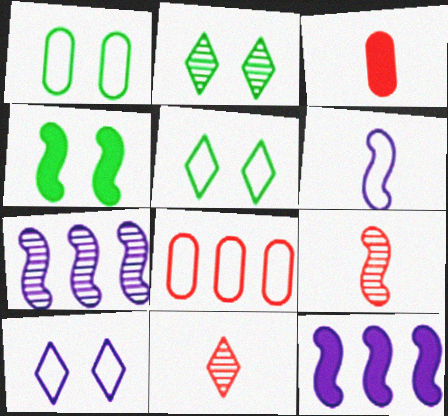[[1, 2, 4], 
[1, 11, 12], 
[3, 5, 7], 
[5, 6, 8]]